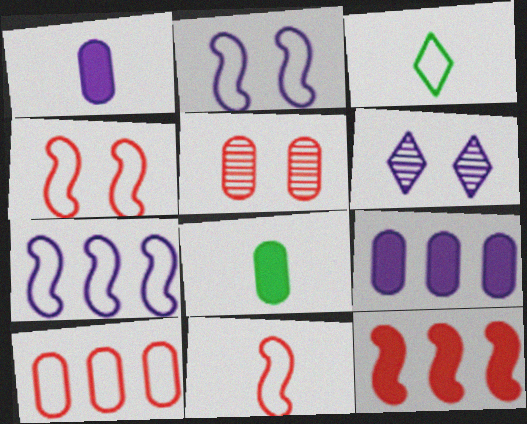[[1, 6, 7], 
[2, 3, 10]]